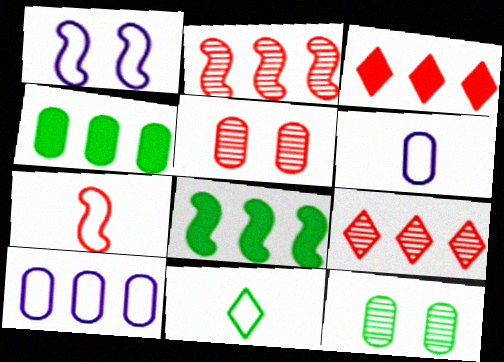[[3, 5, 7], 
[4, 5, 6], 
[6, 7, 11], 
[8, 9, 10], 
[8, 11, 12]]